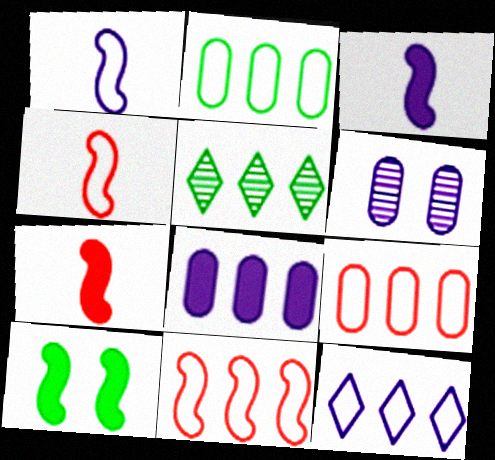[[2, 11, 12], 
[3, 6, 12], 
[5, 8, 11]]